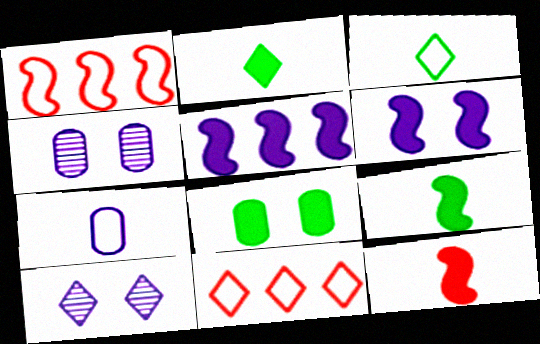[[1, 2, 4], 
[2, 10, 11], 
[4, 9, 11], 
[5, 7, 10]]